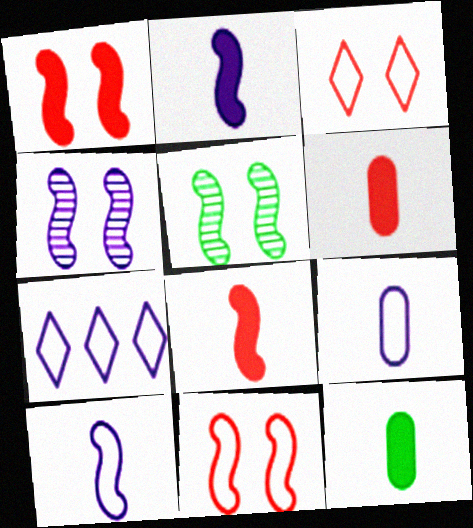[[5, 6, 7]]